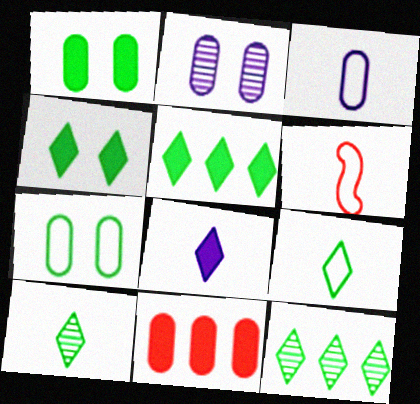[[2, 5, 6], 
[3, 6, 9], 
[4, 9, 12]]